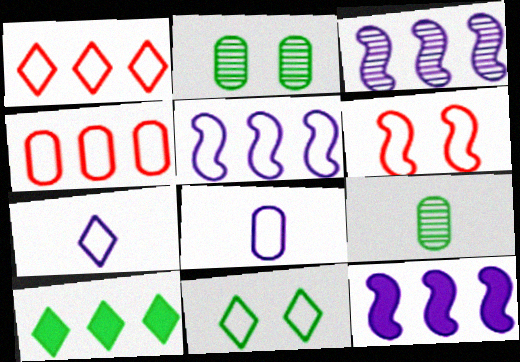[[1, 7, 11], 
[3, 4, 10], 
[3, 5, 12]]